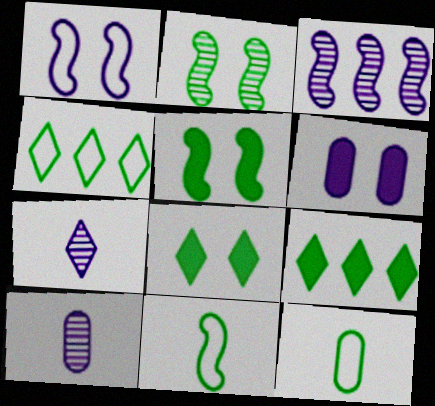[[2, 9, 12]]